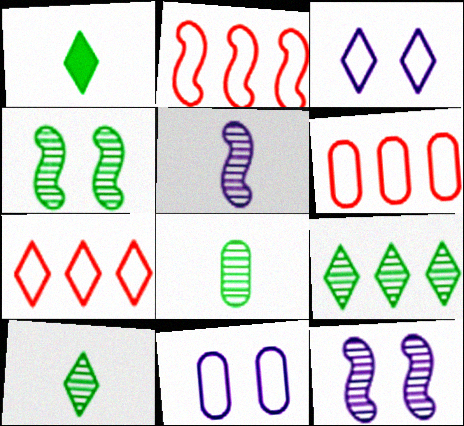[[1, 6, 12], 
[2, 6, 7], 
[4, 8, 9]]